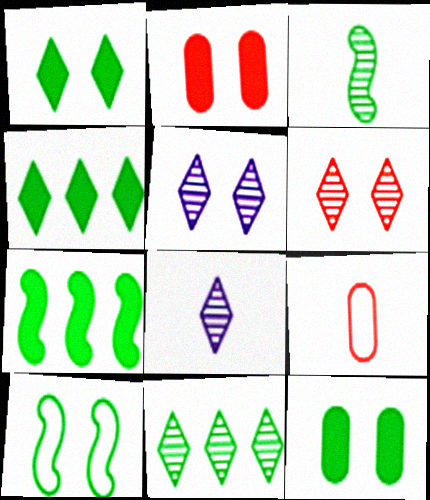[[2, 5, 10], 
[3, 7, 10], 
[5, 7, 9], 
[6, 8, 11]]